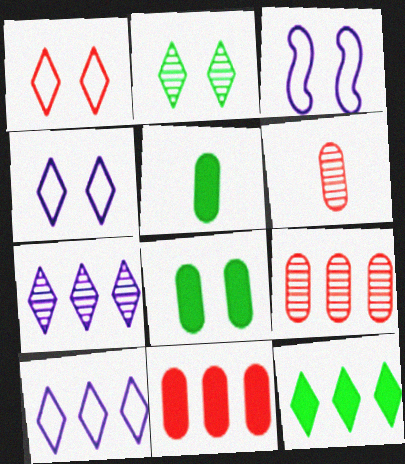[[3, 6, 12]]